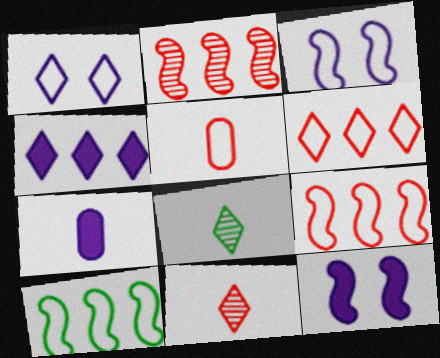[[1, 5, 10], 
[4, 7, 12]]